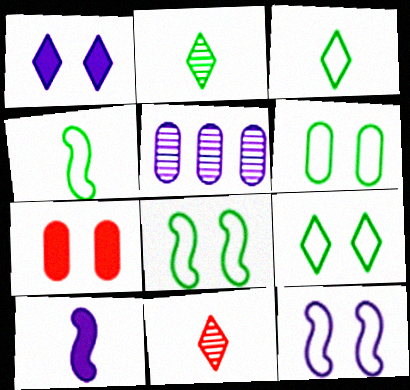[[6, 8, 9]]